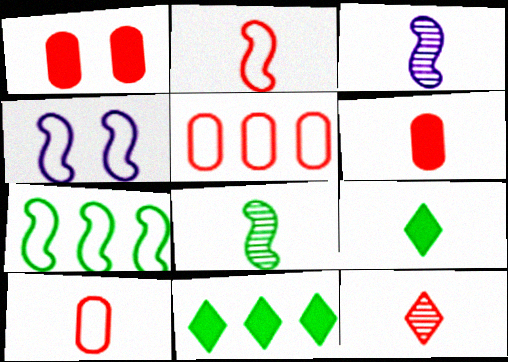[[2, 4, 7], 
[2, 6, 12], 
[3, 9, 10]]